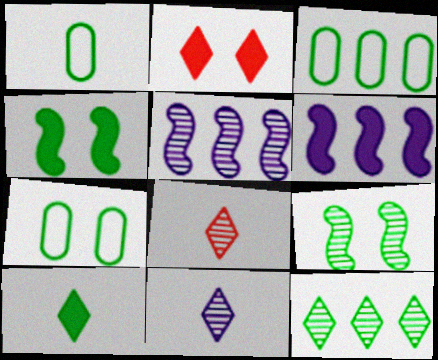[[1, 2, 5], 
[1, 3, 7], 
[1, 4, 12], 
[3, 9, 10], 
[6, 7, 8]]